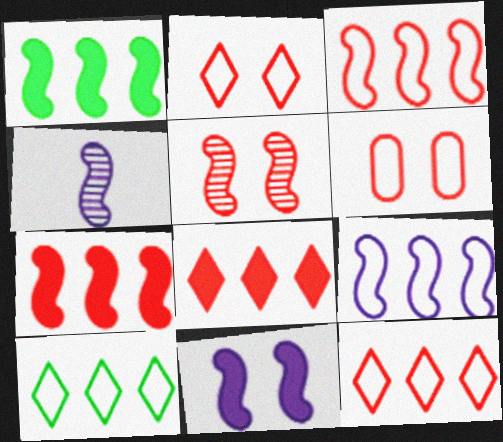[[4, 9, 11]]